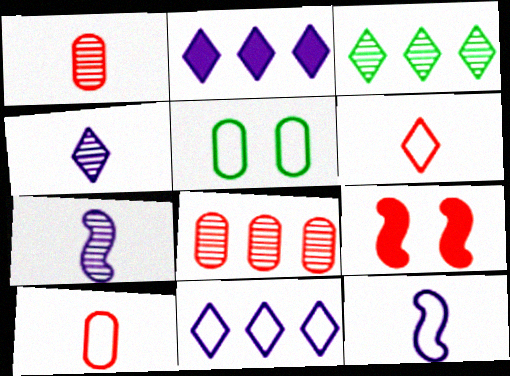[[6, 8, 9]]